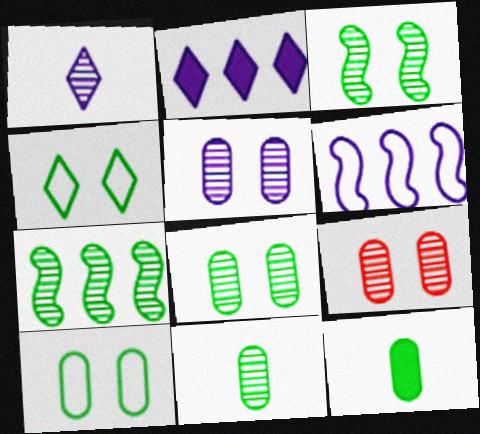[[1, 7, 9], 
[4, 7, 12], 
[5, 8, 9]]